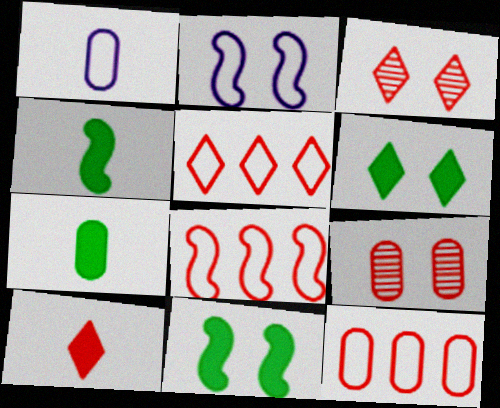[[2, 6, 9], 
[3, 5, 10], 
[5, 8, 12], 
[8, 9, 10]]